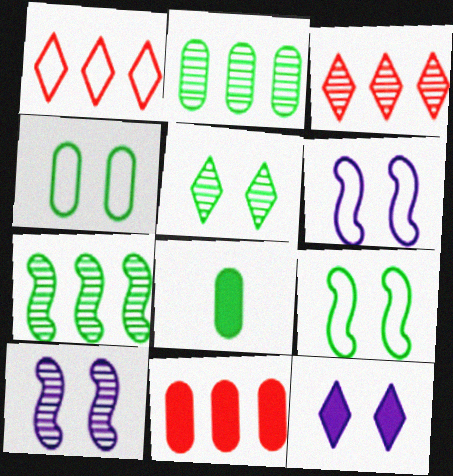[[1, 8, 10], 
[2, 4, 8], 
[3, 6, 8]]